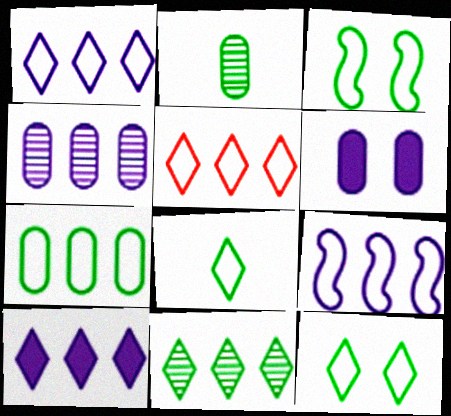[[3, 7, 8], 
[4, 9, 10], 
[5, 7, 9], 
[5, 10, 11]]